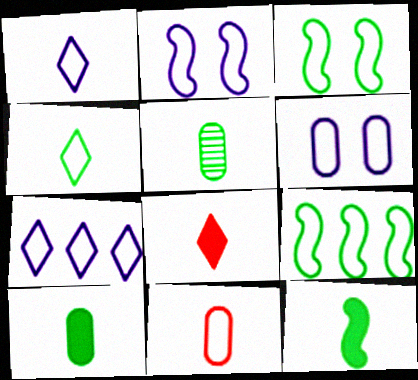[[3, 7, 11], 
[4, 5, 12]]